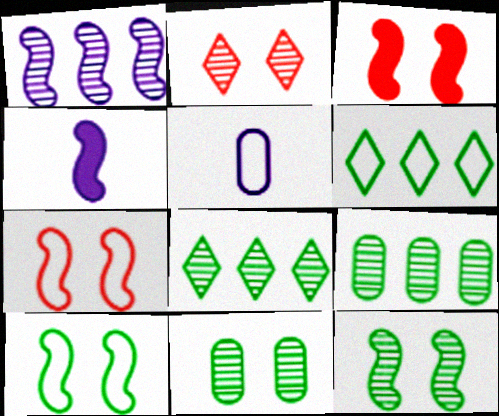[[3, 5, 8], 
[5, 6, 7]]